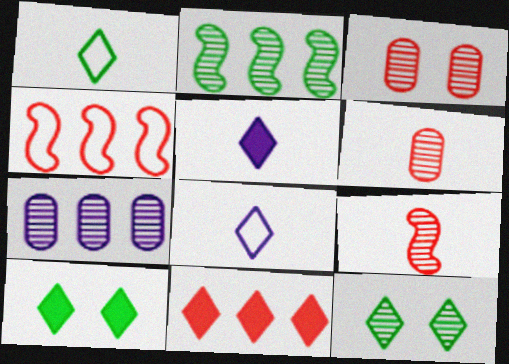[[5, 10, 11], 
[7, 9, 12], 
[8, 11, 12]]